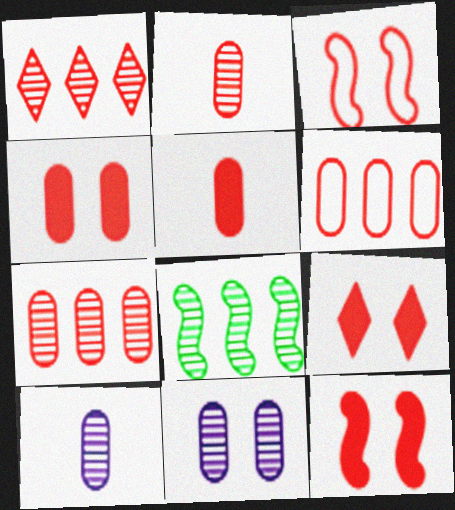[[1, 3, 5], 
[2, 4, 6], 
[4, 9, 12]]